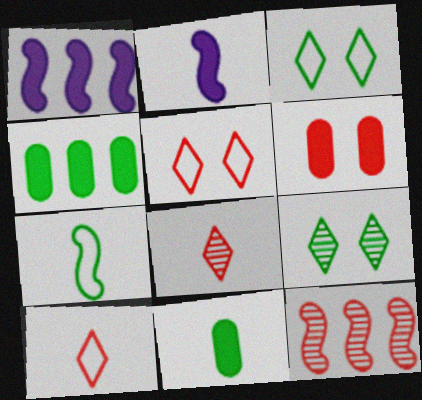[[4, 7, 9], 
[6, 10, 12]]